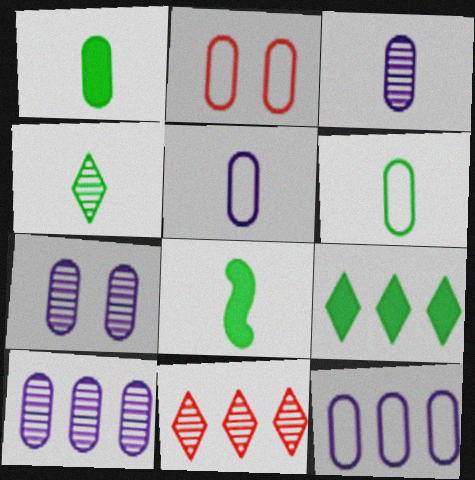[[1, 2, 10], 
[2, 6, 12], 
[3, 7, 10], 
[4, 6, 8]]